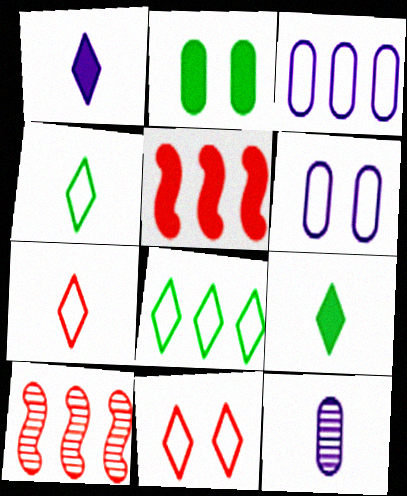[[1, 2, 5], 
[6, 9, 10]]